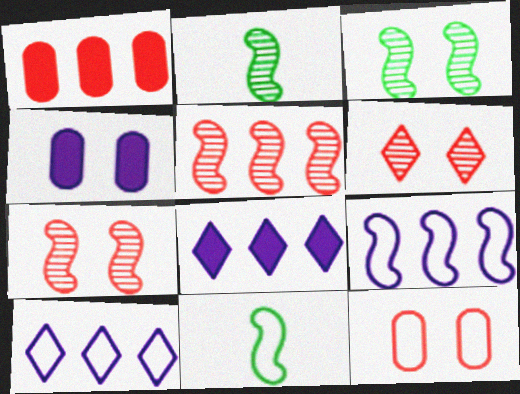[[2, 8, 12], 
[10, 11, 12]]